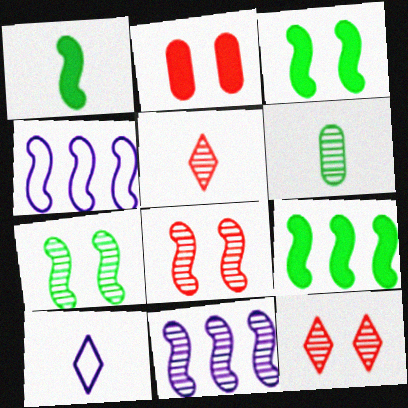[[1, 3, 9], 
[1, 4, 8], 
[6, 11, 12]]